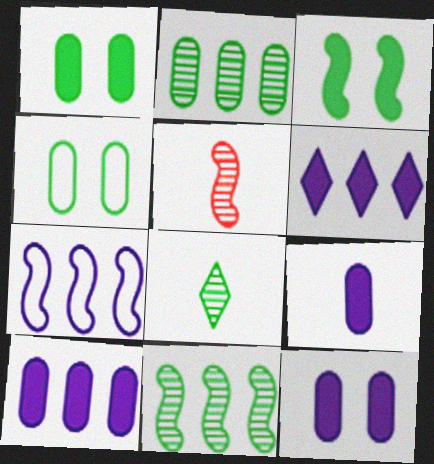[[3, 5, 7], 
[4, 5, 6], 
[9, 10, 12]]